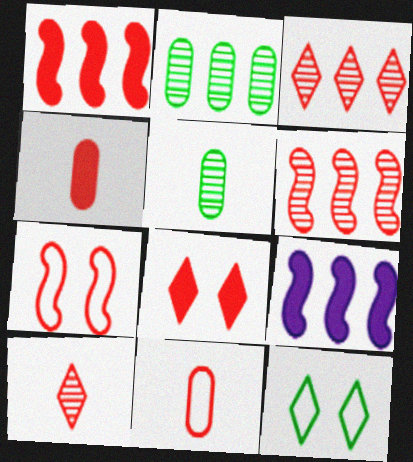[[1, 4, 8], 
[3, 4, 7], 
[6, 8, 11]]